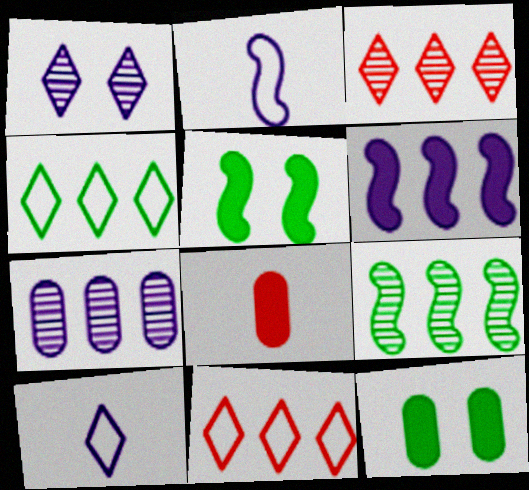[[2, 3, 12], 
[3, 7, 9]]